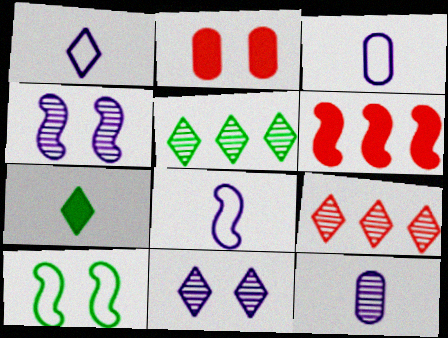[[1, 3, 8], 
[2, 5, 8], 
[2, 10, 11]]